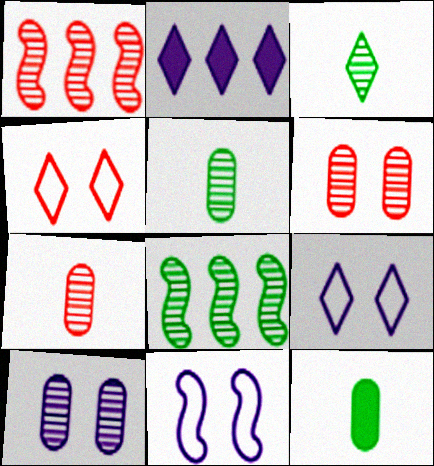[[1, 3, 10], 
[1, 9, 12], 
[2, 3, 4]]